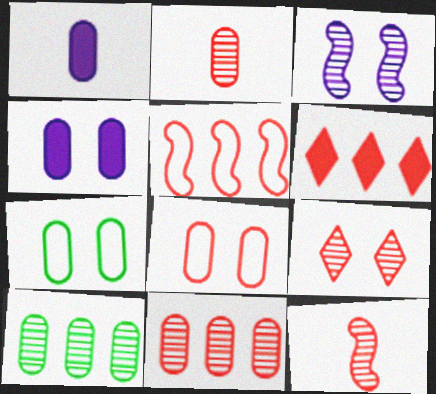[[1, 7, 11], 
[1, 8, 10], 
[5, 6, 11], 
[6, 8, 12], 
[9, 11, 12]]